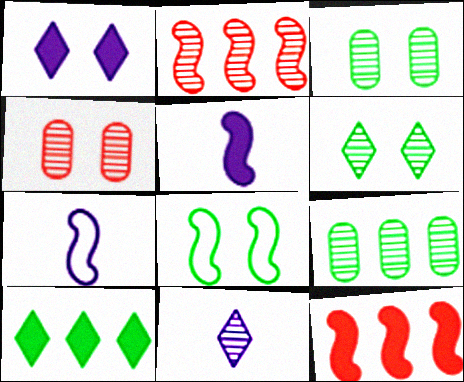[[1, 4, 8], 
[2, 3, 11], 
[2, 5, 8], 
[4, 7, 10]]